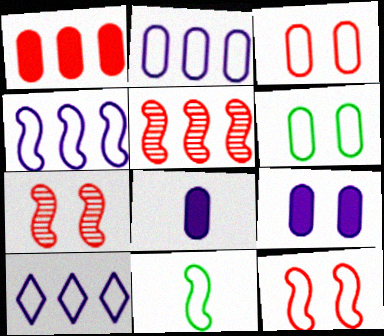[[2, 4, 10], 
[3, 10, 11], 
[4, 11, 12]]